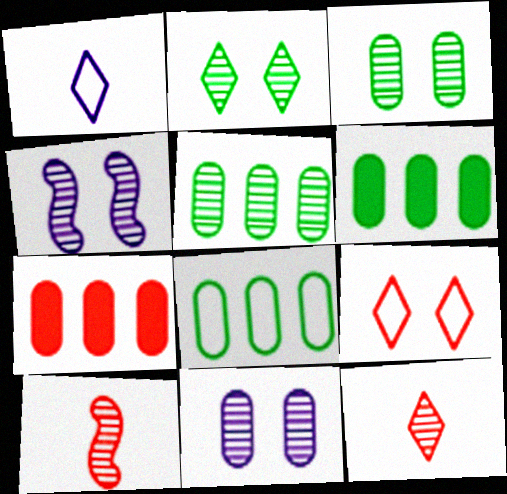[[4, 5, 12], 
[5, 6, 8], 
[7, 9, 10]]